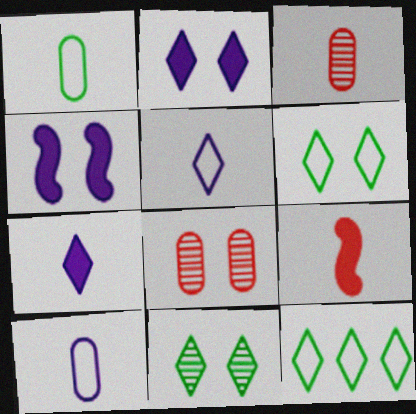[[3, 4, 12], 
[4, 6, 8]]